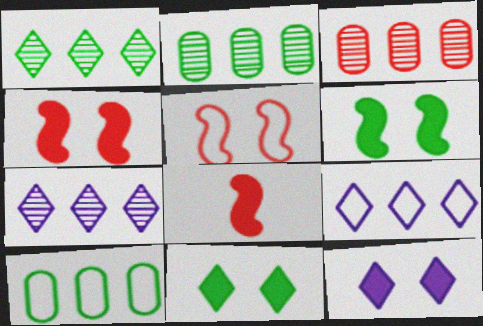[]